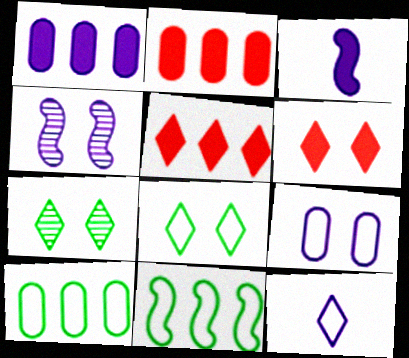[[1, 4, 12], 
[5, 7, 12]]